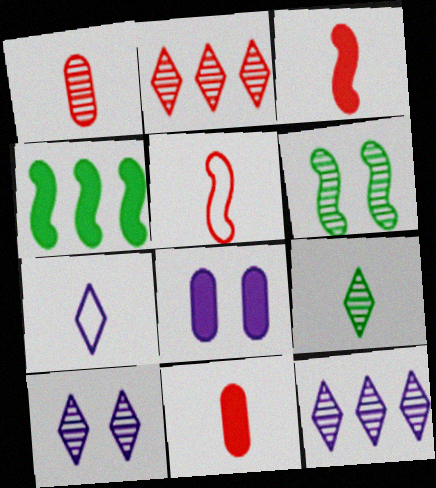[[1, 6, 12], 
[2, 9, 10]]